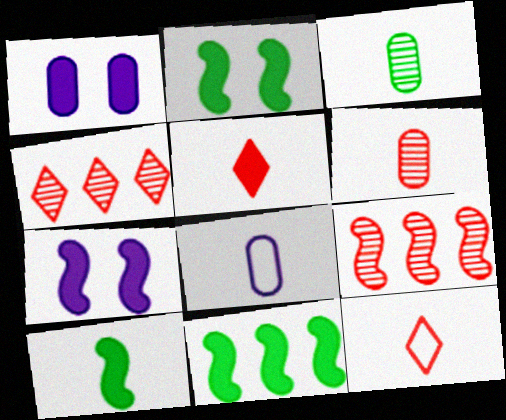[[1, 5, 11], 
[2, 4, 8], 
[2, 10, 11]]